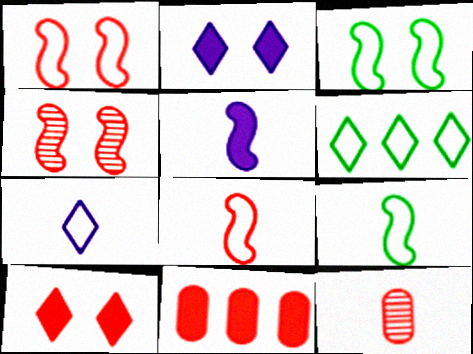[]